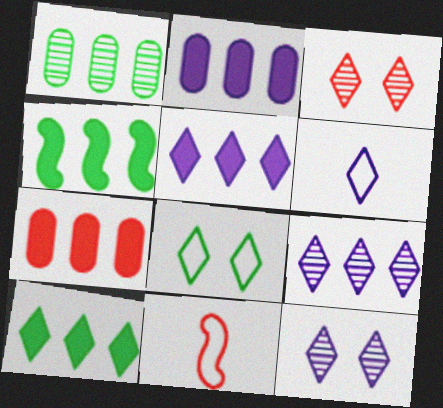[[3, 6, 10], 
[3, 7, 11], 
[4, 5, 7], 
[5, 6, 12]]